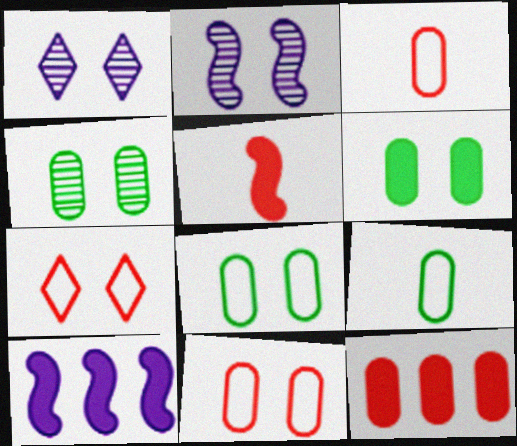[[2, 6, 7], 
[4, 6, 8]]